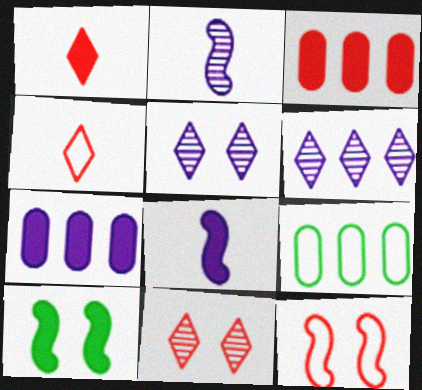[[1, 7, 10], 
[8, 9, 11]]